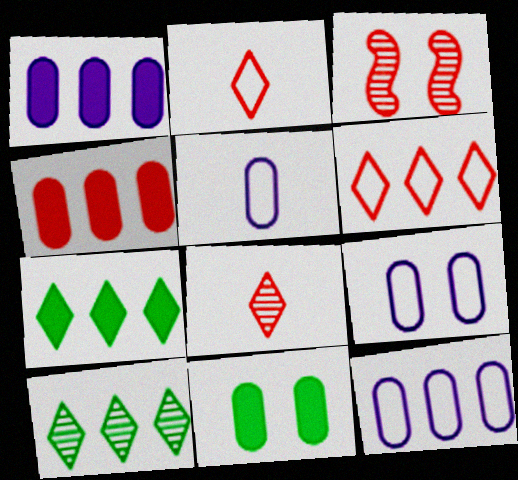[[2, 3, 4], 
[3, 5, 7], 
[5, 9, 12]]